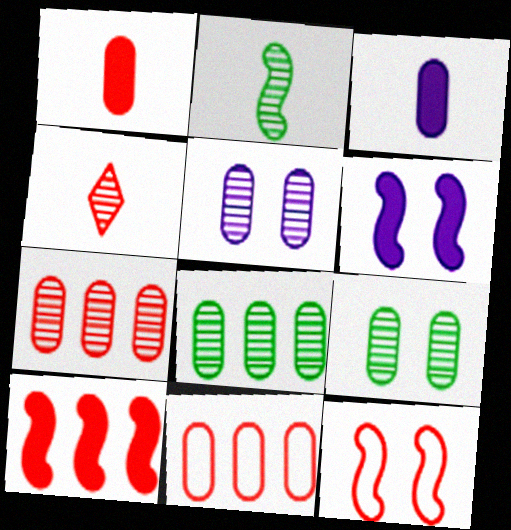[[3, 9, 11]]